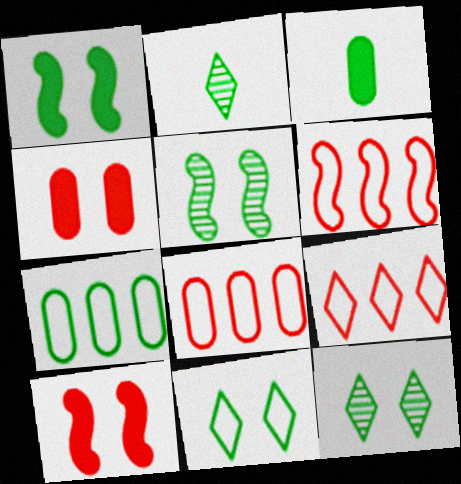[[1, 2, 7], 
[6, 8, 9]]